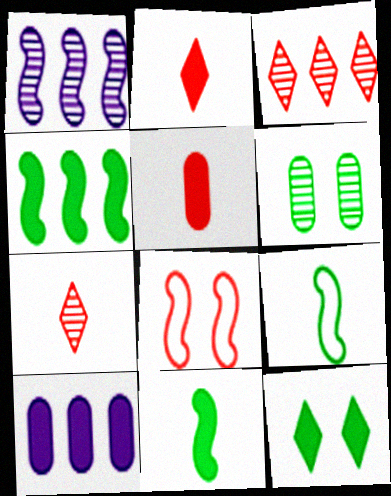[[1, 6, 7], 
[1, 8, 11], 
[3, 5, 8]]